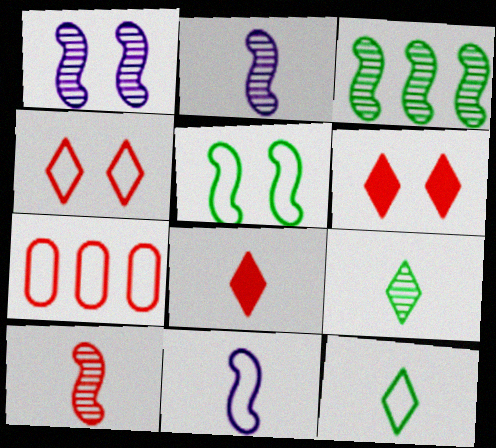[[1, 3, 10], 
[6, 7, 10]]